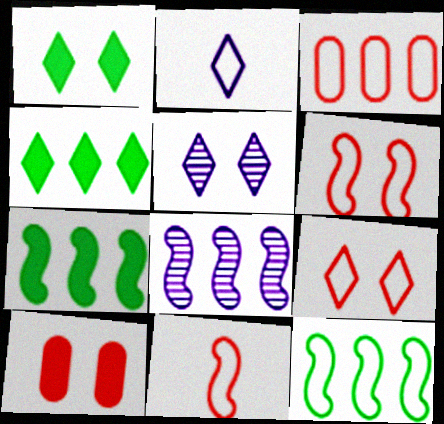[[1, 5, 9], 
[3, 4, 8], 
[3, 9, 11]]